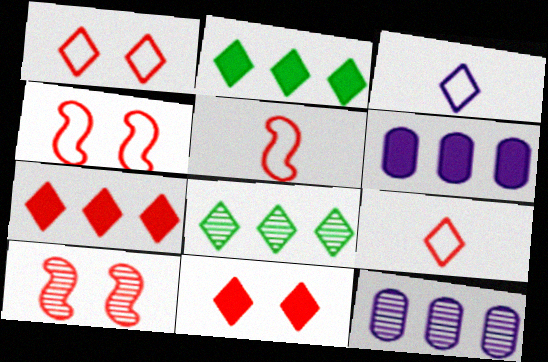[[3, 8, 11]]